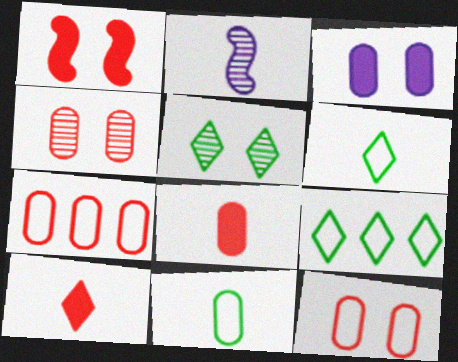[[2, 6, 8], 
[2, 10, 11], 
[4, 7, 8]]